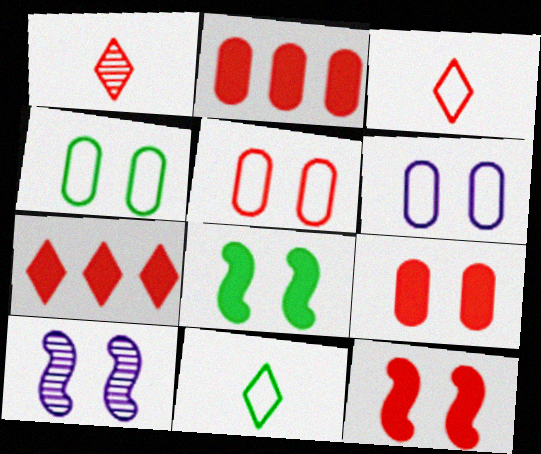[[2, 10, 11], 
[4, 5, 6]]